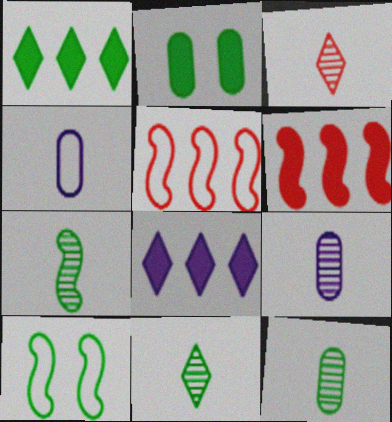[[1, 10, 12], 
[3, 7, 9], 
[7, 11, 12]]